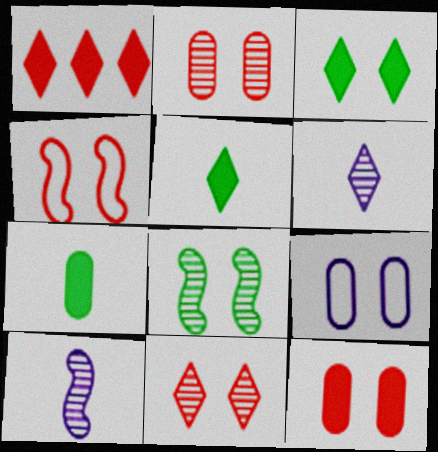[[4, 11, 12]]